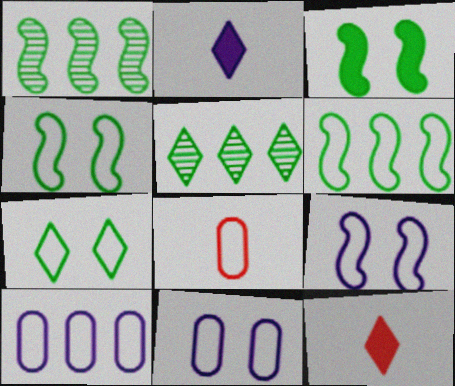[[1, 11, 12]]